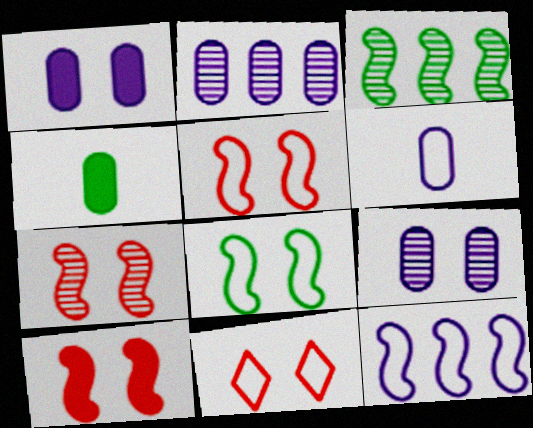[[1, 2, 6], 
[5, 7, 10]]